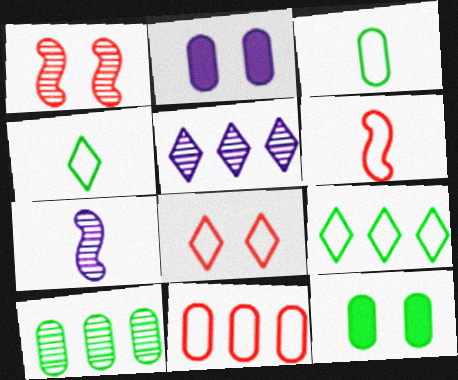[[3, 10, 12], 
[5, 6, 12], 
[6, 8, 11]]